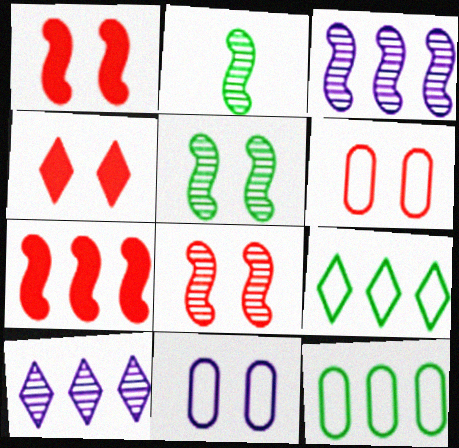[[2, 3, 8], 
[4, 5, 11], 
[4, 6, 8], 
[7, 10, 12]]